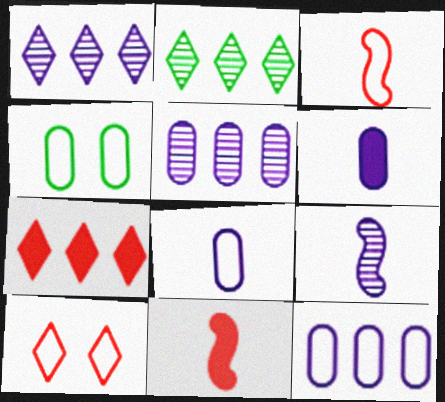[[1, 4, 11], 
[4, 7, 9]]